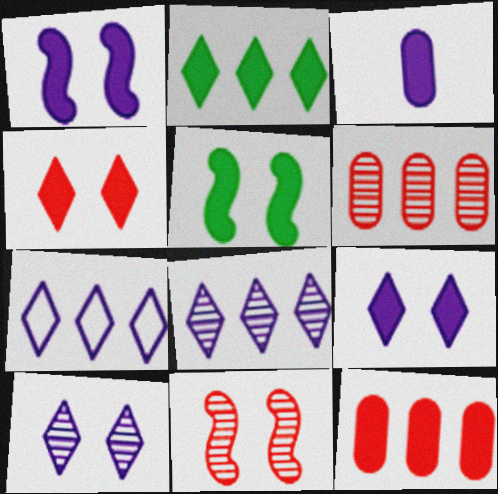[]